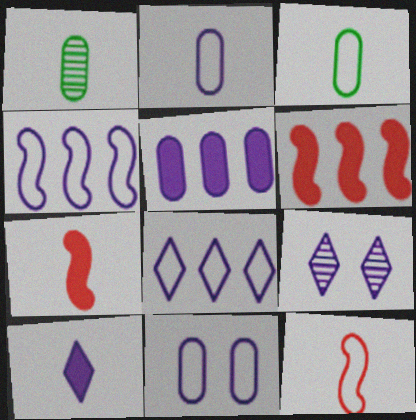[[1, 10, 12], 
[3, 6, 9], 
[8, 9, 10]]